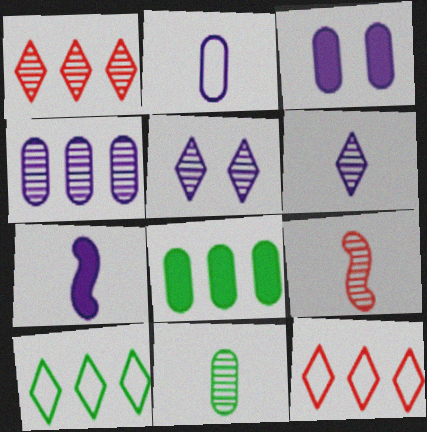[[2, 3, 4], 
[2, 6, 7], 
[3, 9, 10], 
[6, 9, 11]]